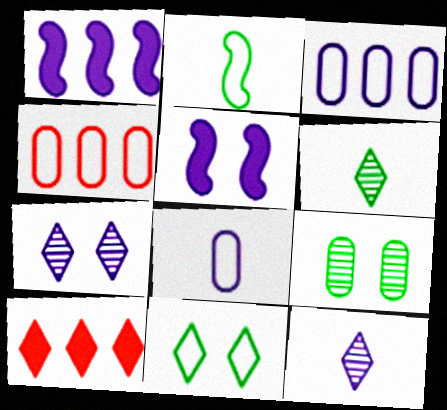[[1, 7, 8], 
[3, 5, 12], 
[4, 5, 6], 
[10, 11, 12]]